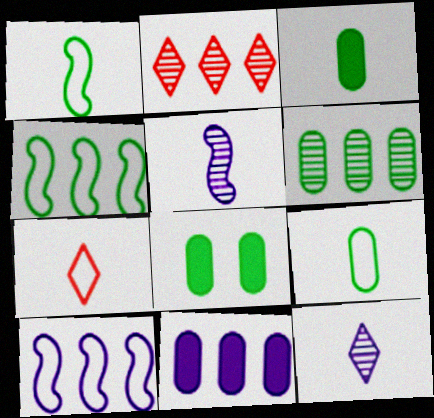[[2, 4, 11], 
[3, 5, 7], 
[6, 8, 9]]